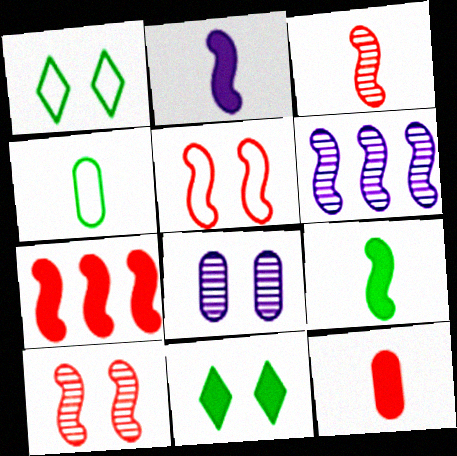[[1, 6, 12], 
[3, 5, 7], 
[5, 6, 9], 
[5, 8, 11]]